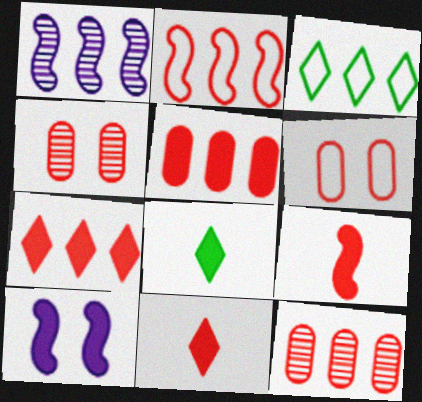[[1, 3, 5], 
[1, 6, 8], 
[2, 4, 11], 
[2, 7, 12], 
[5, 8, 10]]